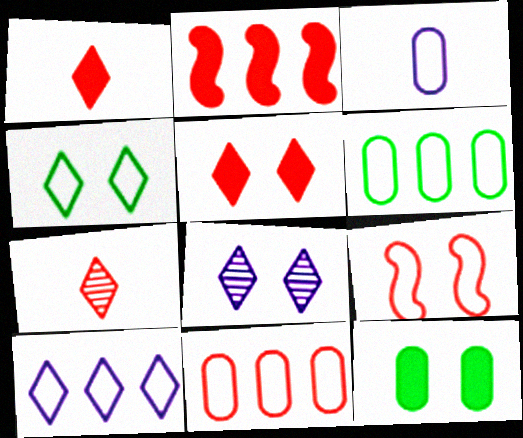[[4, 5, 8], 
[8, 9, 12]]